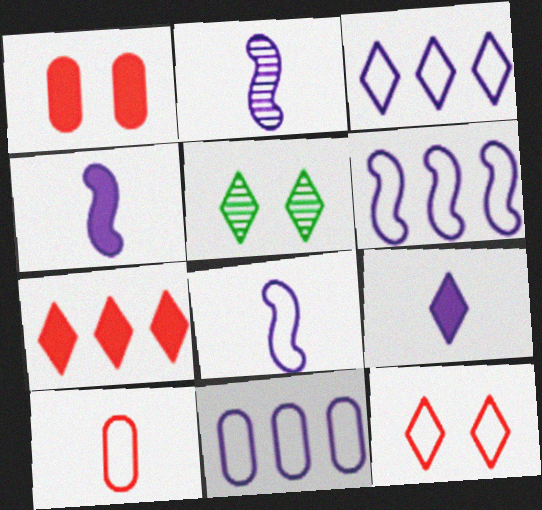[[2, 4, 8], 
[3, 6, 11]]